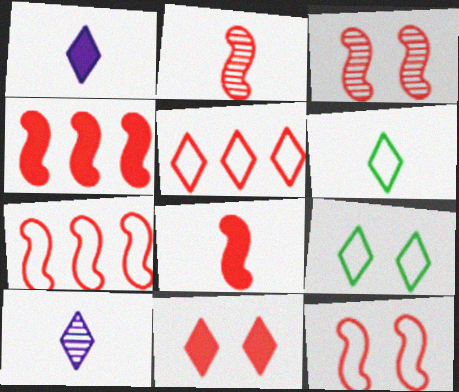[[2, 4, 12], 
[3, 7, 8]]